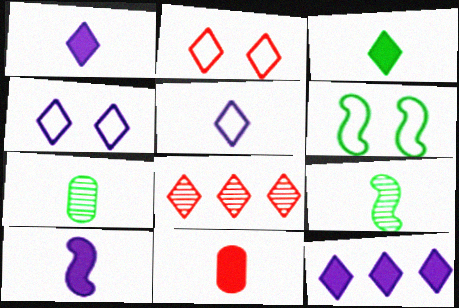[[3, 4, 8], 
[3, 10, 11], 
[5, 9, 11]]